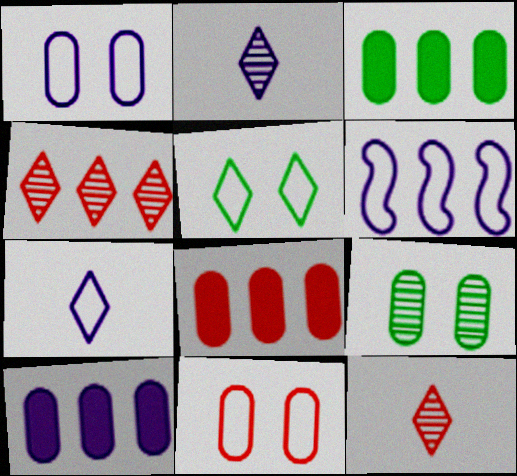[[1, 6, 7], 
[3, 4, 6], 
[3, 8, 10]]